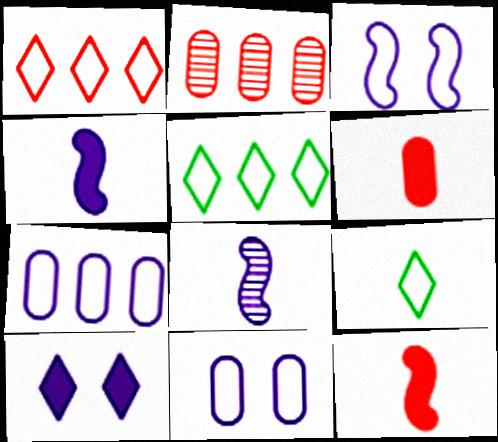[[6, 8, 9], 
[7, 8, 10]]